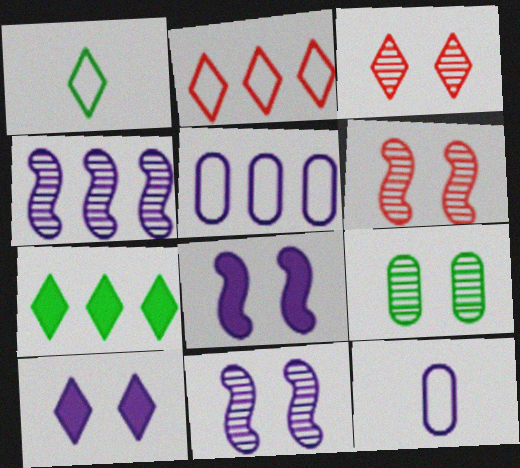[[3, 9, 11], 
[4, 10, 12], 
[6, 7, 12]]